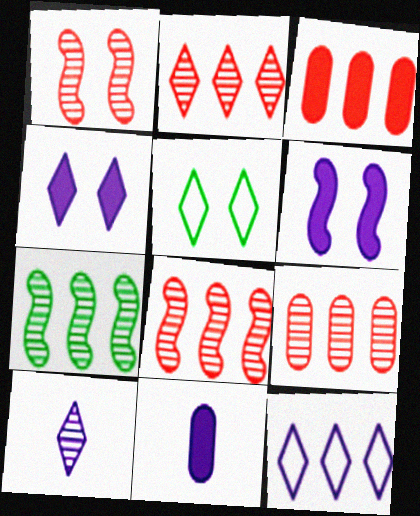[[2, 8, 9], 
[3, 7, 12], 
[4, 10, 12], 
[5, 8, 11]]